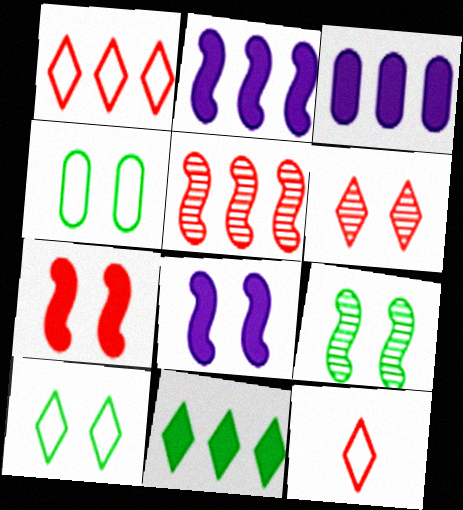[[3, 9, 12], 
[4, 6, 8]]